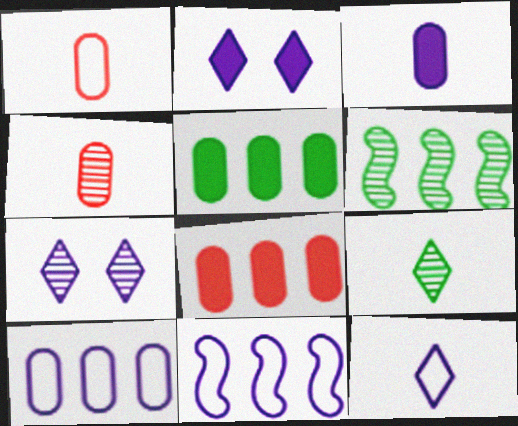[[1, 2, 6], 
[3, 7, 11], 
[4, 6, 7]]